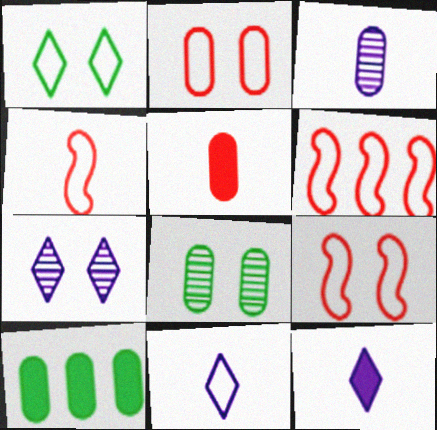[[2, 3, 10], 
[4, 6, 9], 
[4, 7, 10], 
[6, 8, 12]]